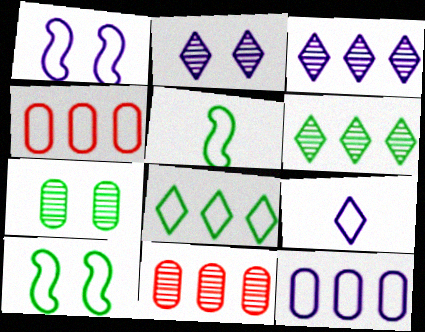[[1, 9, 12], 
[4, 9, 10]]